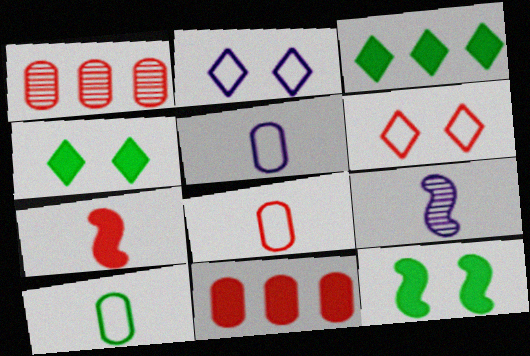[[1, 6, 7], 
[5, 8, 10]]